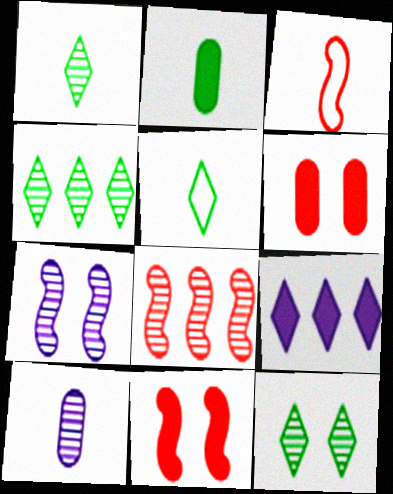[[1, 4, 12], 
[2, 9, 11], 
[3, 8, 11], 
[8, 10, 12]]